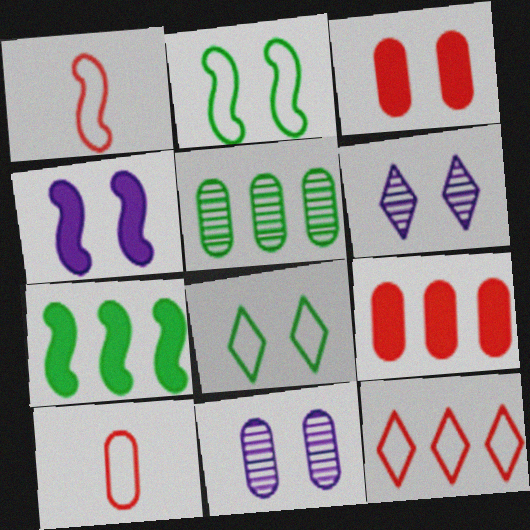[[2, 3, 6], 
[6, 7, 10]]